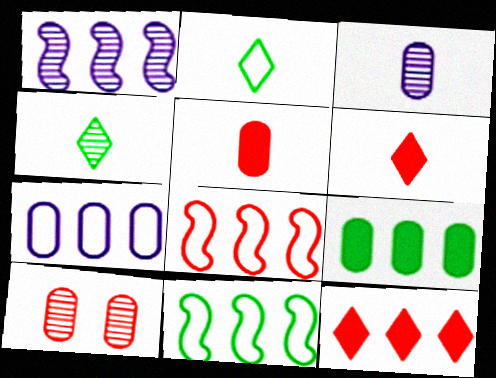[[1, 4, 10], 
[6, 8, 10]]